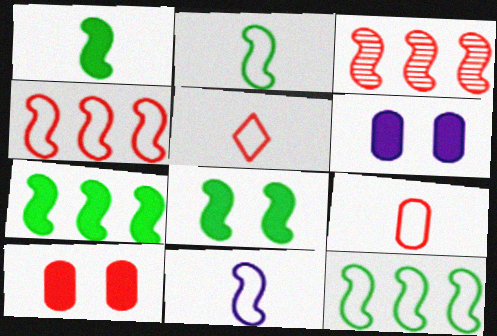[[1, 7, 8], 
[3, 5, 10], 
[3, 8, 11]]